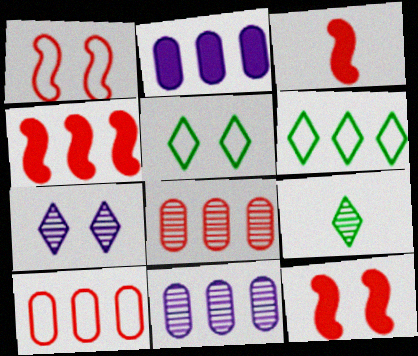[[1, 2, 9], 
[3, 4, 12], 
[3, 5, 11], 
[4, 6, 11]]